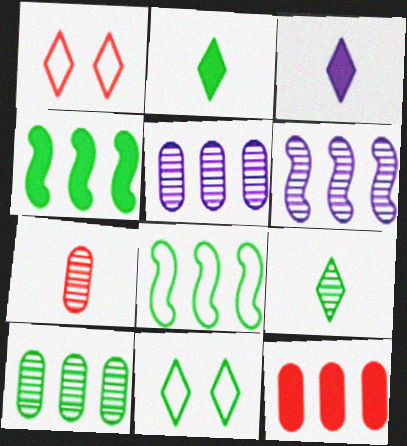[]